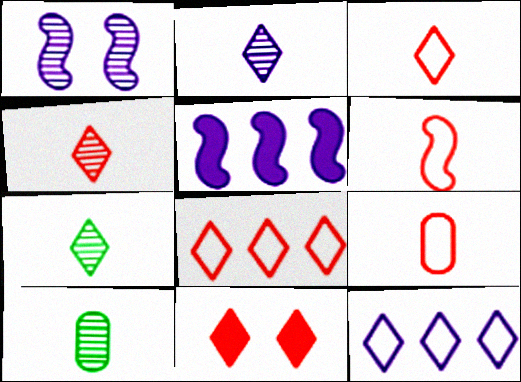[[2, 4, 7], 
[3, 6, 9], 
[4, 8, 11], 
[7, 11, 12]]